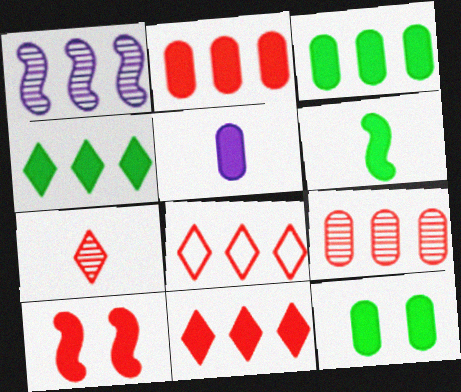[[1, 3, 8], 
[2, 5, 12], 
[4, 5, 10], 
[4, 6, 12]]